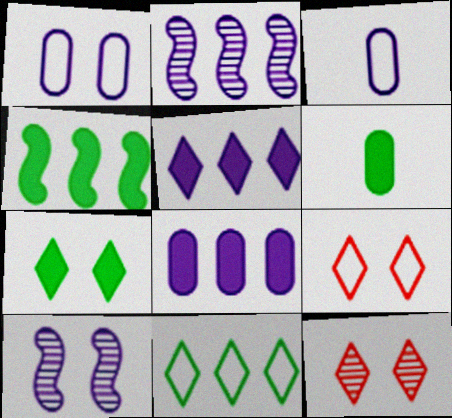[[2, 6, 9], 
[3, 4, 12], 
[3, 5, 10], 
[4, 6, 7]]